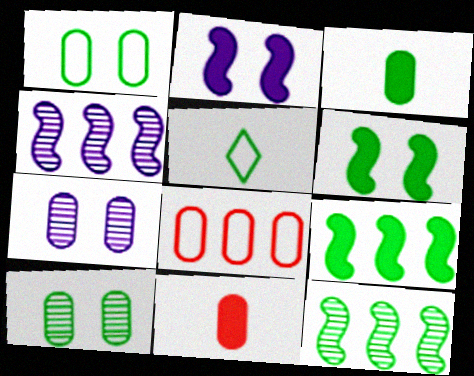[[3, 7, 8], 
[5, 9, 10]]